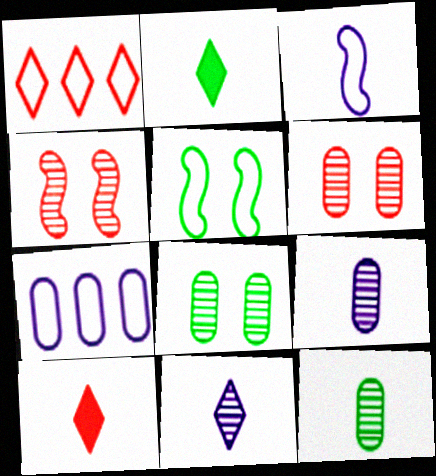[[2, 4, 7], 
[3, 10, 12]]